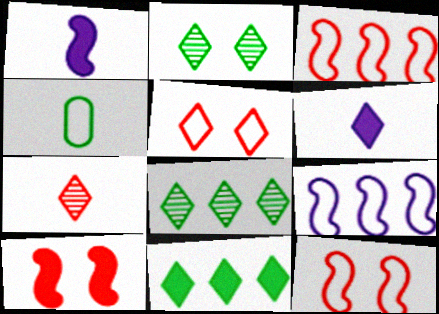[[1, 4, 7], 
[4, 5, 9], 
[5, 6, 8]]